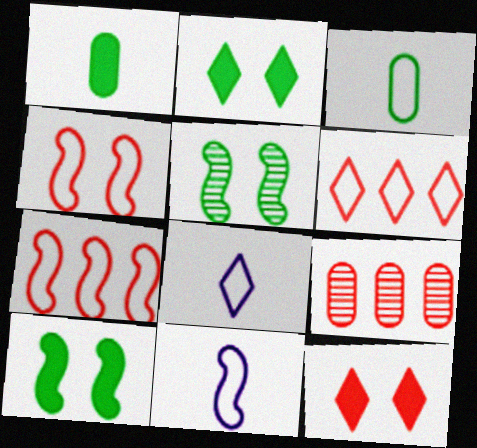[[2, 9, 11], 
[8, 9, 10]]